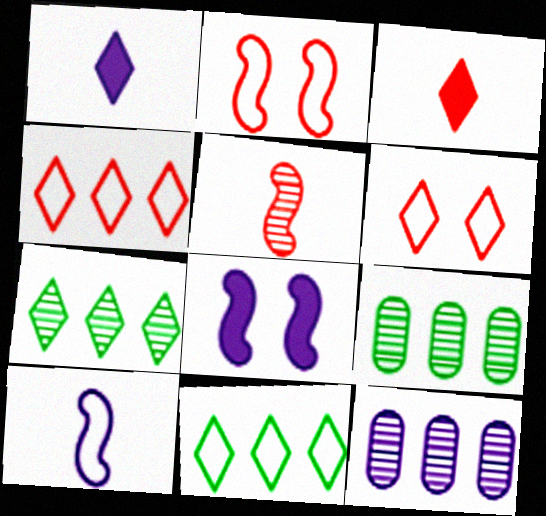[[1, 2, 9], 
[1, 6, 7]]